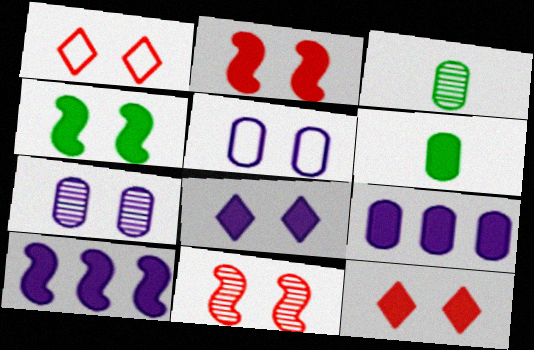[[1, 3, 10], 
[1, 4, 7], 
[6, 10, 12]]